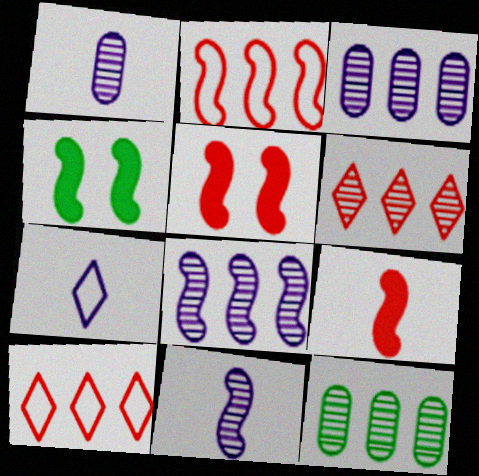[[1, 4, 10], 
[2, 4, 11], 
[5, 7, 12], 
[6, 8, 12]]